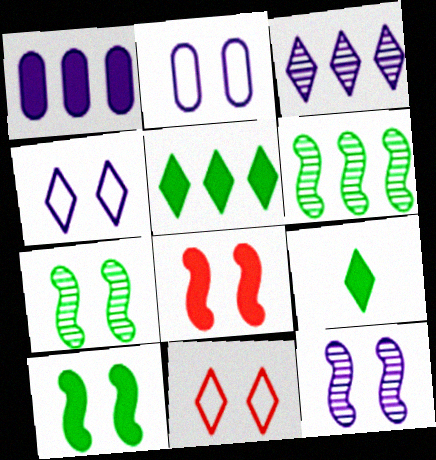[[1, 8, 9], 
[3, 9, 11]]